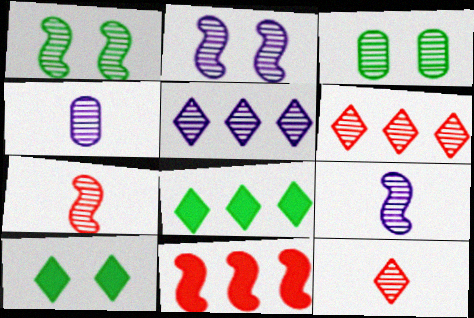[[1, 4, 6], 
[2, 4, 5], 
[3, 5, 7], 
[3, 6, 9]]